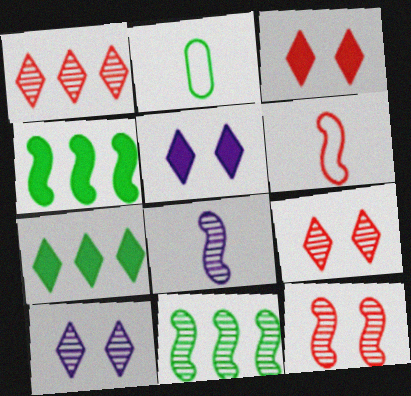[[8, 11, 12]]